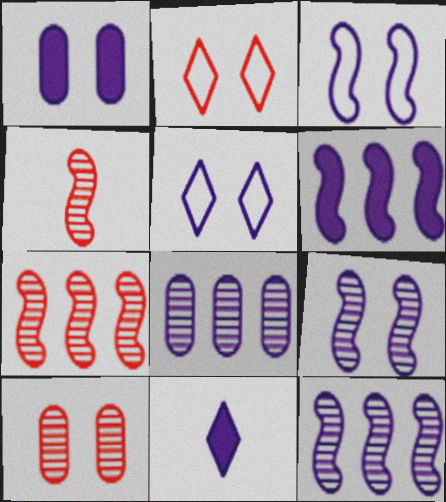[[1, 5, 9], 
[1, 6, 11], 
[3, 8, 11]]